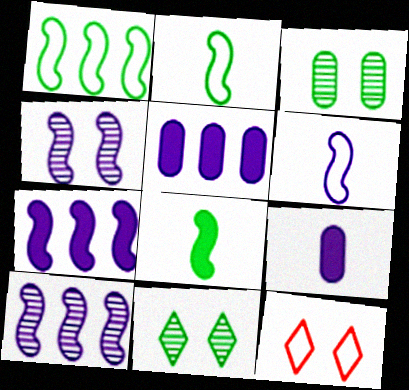[[4, 6, 7]]